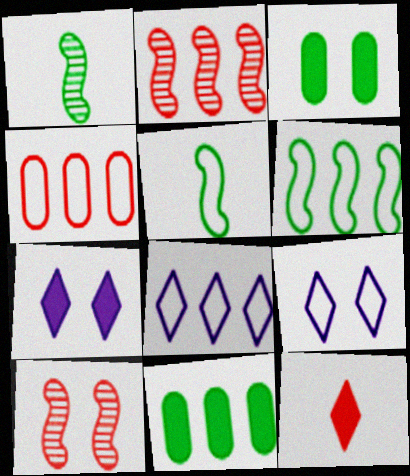[[1, 4, 7], 
[2, 8, 11], 
[3, 9, 10], 
[4, 5, 9], 
[4, 6, 8], 
[4, 10, 12]]